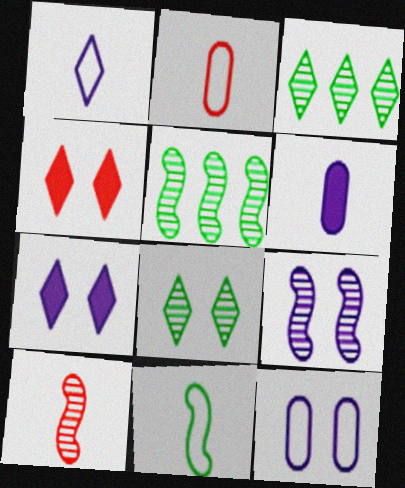[[1, 2, 11], 
[1, 3, 4], 
[2, 5, 7], 
[5, 9, 10], 
[7, 9, 12]]